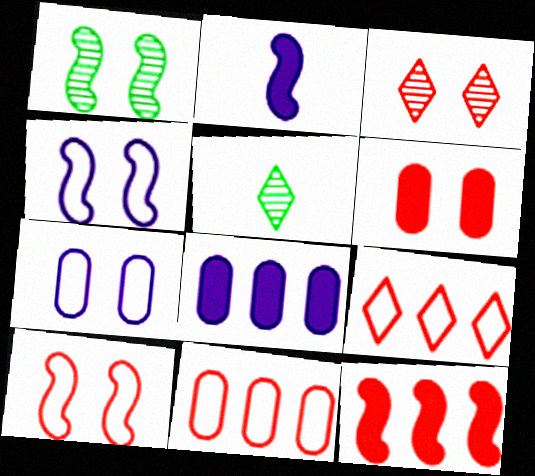[[3, 6, 10], 
[5, 7, 12], 
[5, 8, 10]]